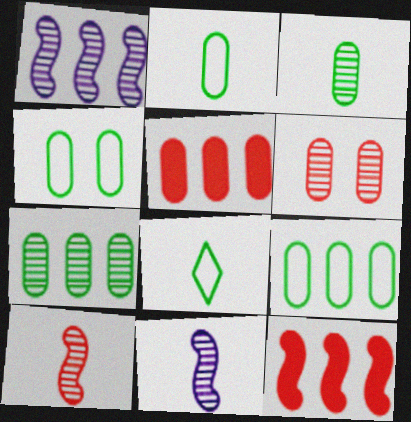[[2, 4, 9]]